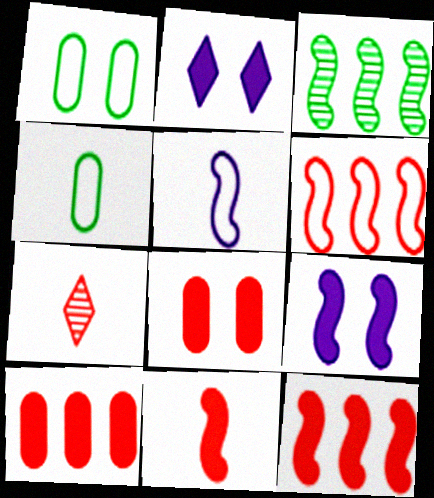[[6, 7, 8]]